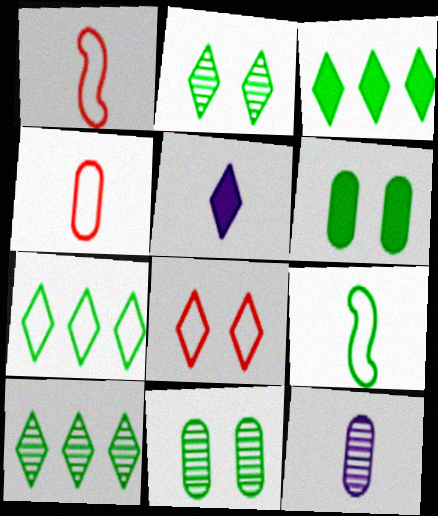[[3, 7, 10], 
[3, 9, 11], 
[5, 8, 10], 
[6, 9, 10]]